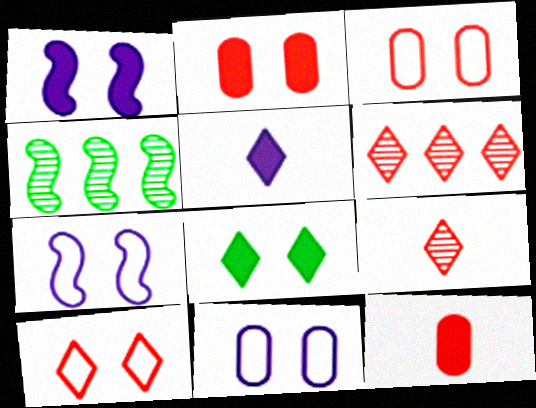[[1, 2, 8], 
[3, 4, 5]]